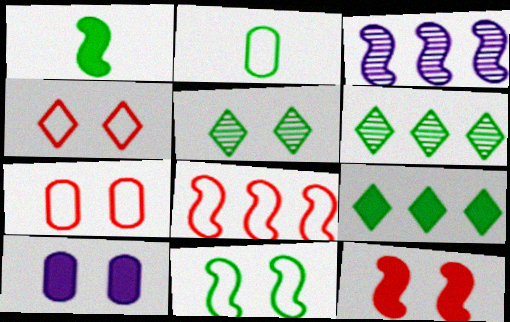[]